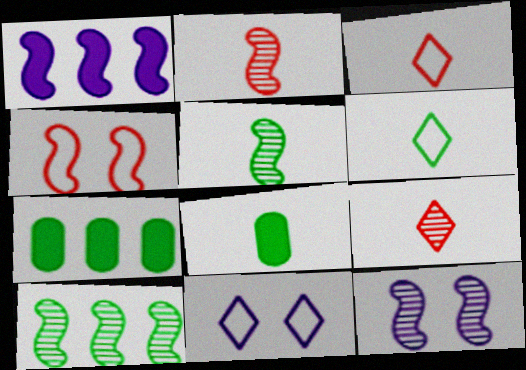[[1, 4, 5], 
[2, 7, 11], 
[2, 10, 12], 
[3, 7, 12], 
[5, 6, 8]]